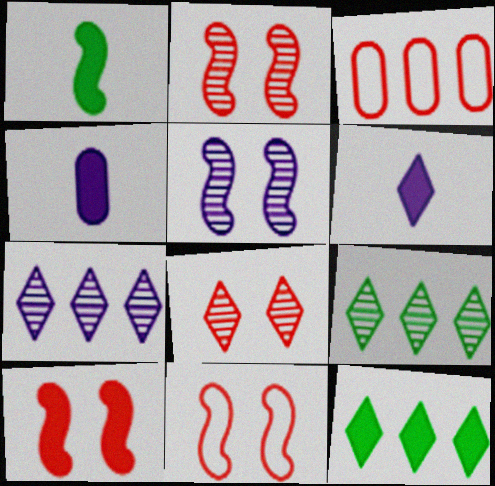[[2, 10, 11], 
[4, 9, 11], 
[4, 10, 12]]